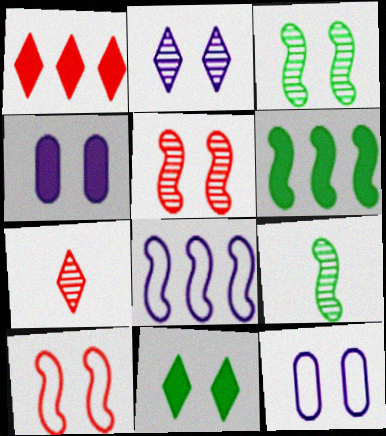[[1, 9, 12], 
[5, 11, 12], 
[6, 7, 12]]